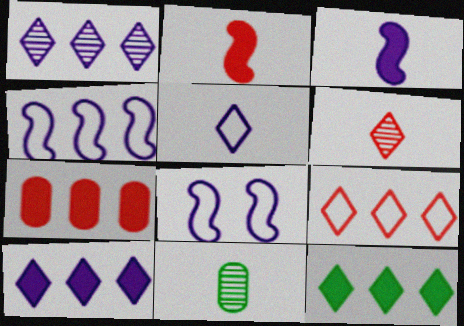[[1, 9, 12], 
[2, 5, 11]]